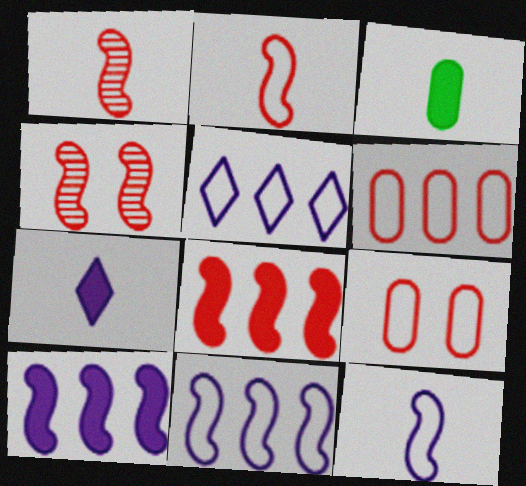[[2, 4, 8], 
[3, 4, 5]]